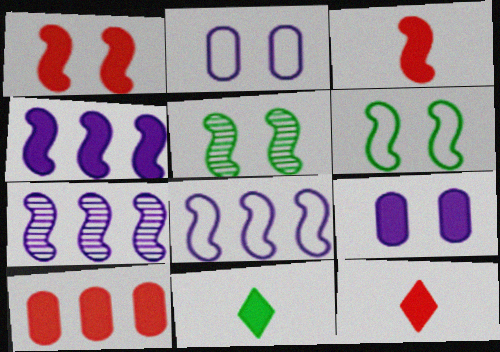[[1, 10, 12], 
[3, 5, 8], 
[3, 6, 7], 
[4, 7, 8]]